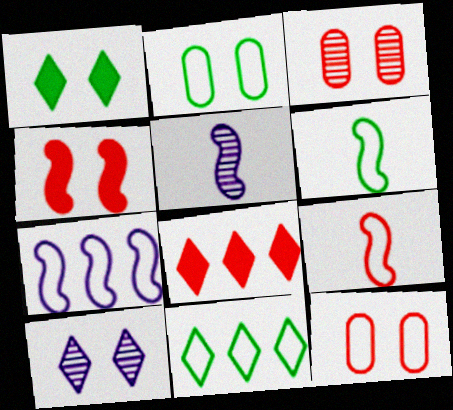[[2, 4, 10], 
[2, 5, 8], 
[2, 6, 11], 
[3, 8, 9]]